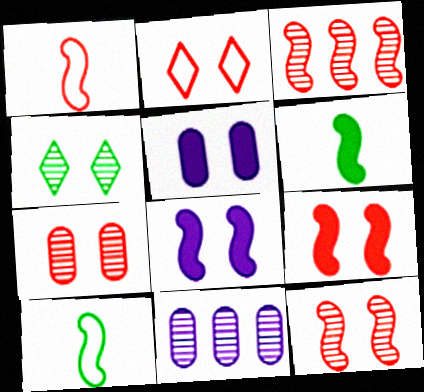[[1, 3, 9], 
[2, 6, 11], 
[2, 7, 9], 
[3, 8, 10]]